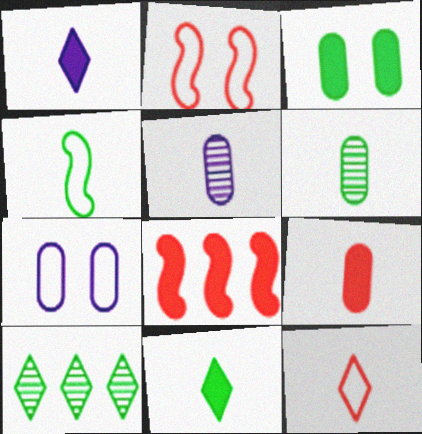[[1, 3, 8], 
[3, 4, 10], 
[4, 6, 11]]